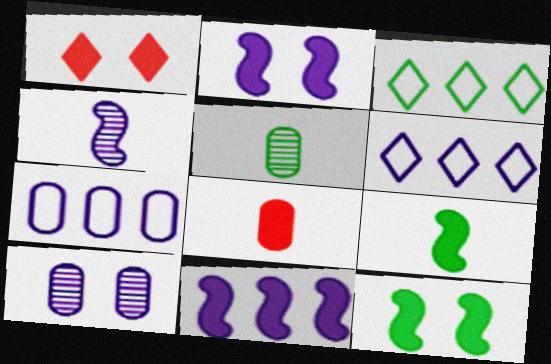[[3, 5, 12]]